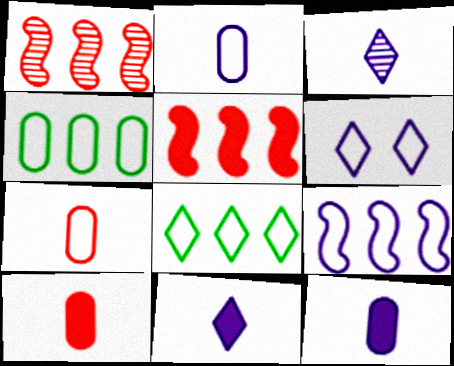[[2, 6, 9]]